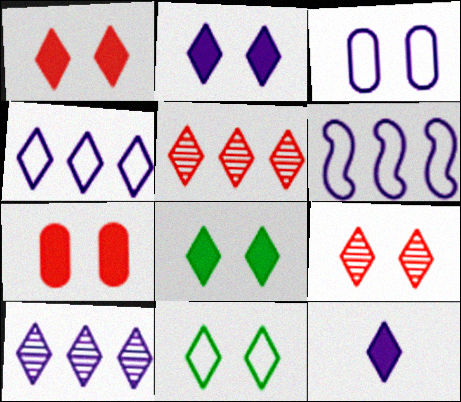[[1, 2, 8], 
[2, 9, 11], 
[5, 11, 12]]